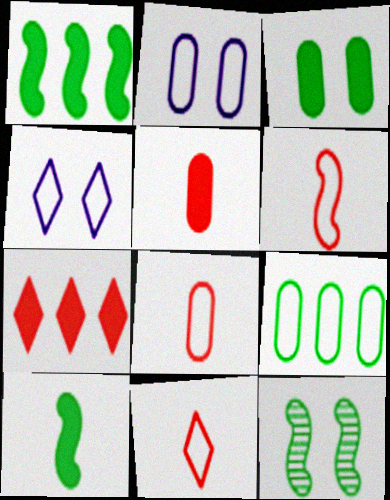[[2, 8, 9], 
[4, 6, 9], 
[6, 8, 11]]